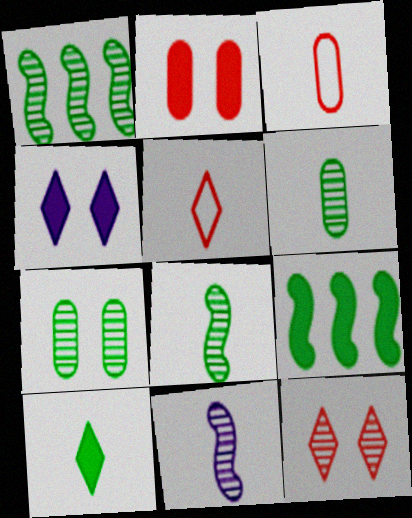[[1, 3, 4], 
[3, 10, 11]]